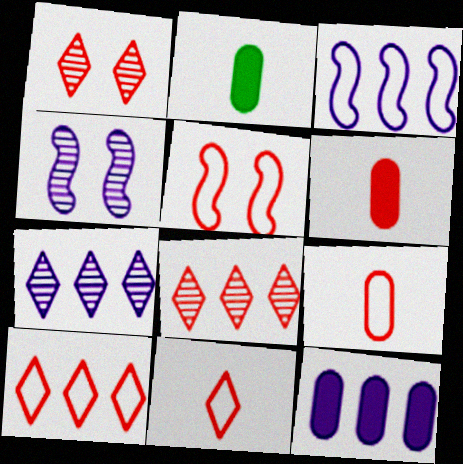[[1, 2, 3], 
[2, 4, 10], 
[2, 5, 7], 
[3, 7, 12], 
[5, 6, 8], 
[5, 9, 10]]